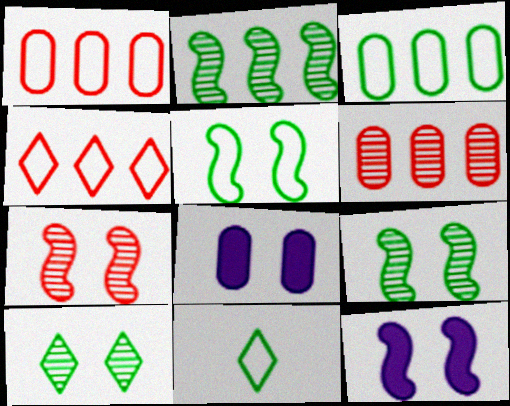[[3, 5, 11], 
[5, 7, 12], 
[6, 11, 12]]